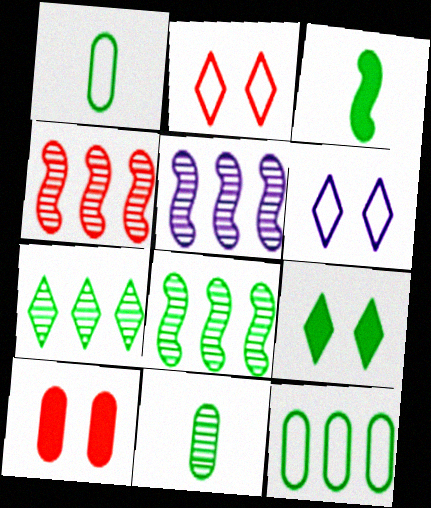[[1, 8, 9], 
[4, 5, 8]]